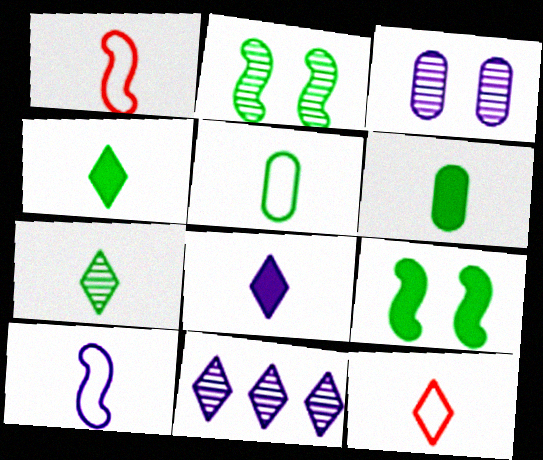[[5, 10, 12], 
[7, 8, 12]]